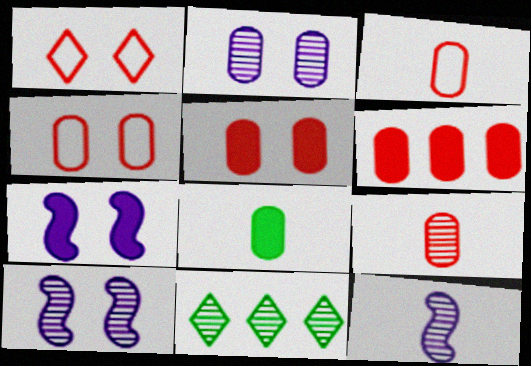[[3, 7, 11], 
[4, 6, 9], 
[9, 10, 11]]